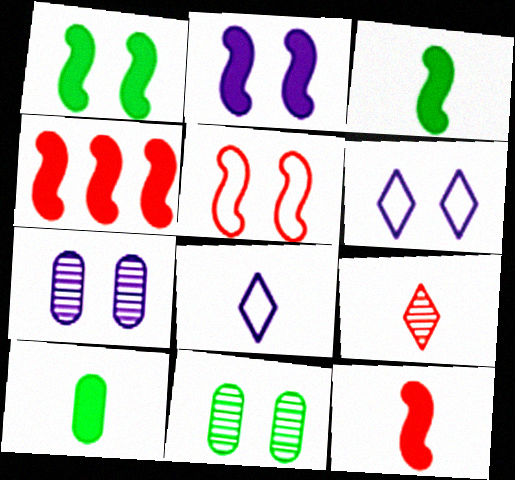[[2, 3, 4], 
[2, 6, 7], 
[4, 8, 11]]